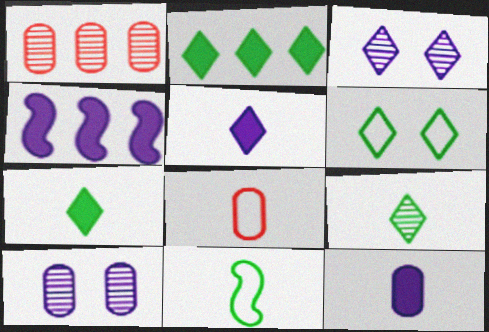[[2, 6, 9]]